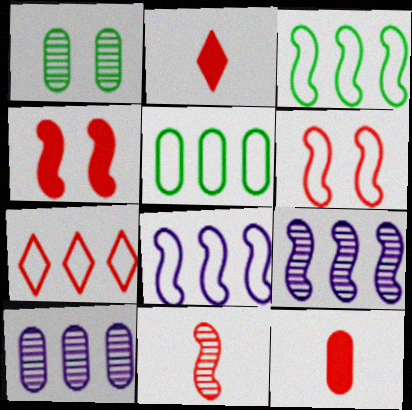[[1, 2, 8], 
[5, 7, 8]]